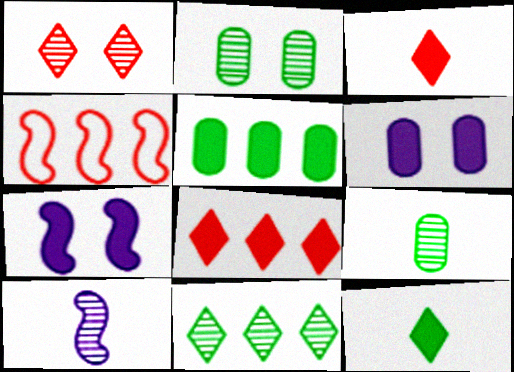[[3, 5, 7]]